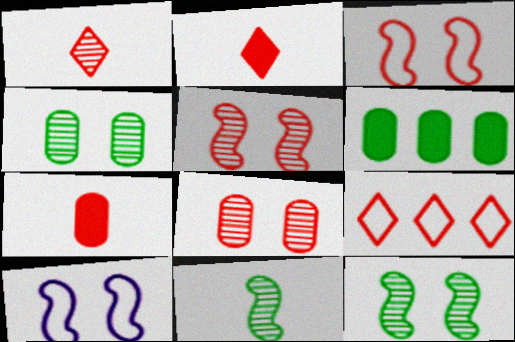[[1, 6, 10], 
[5, 7, 9]]